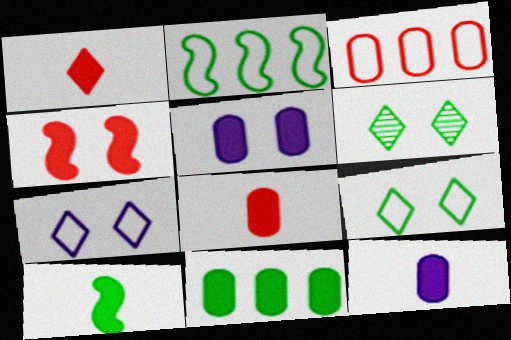[[1, 10, 12], 
[5, 8, 11]]